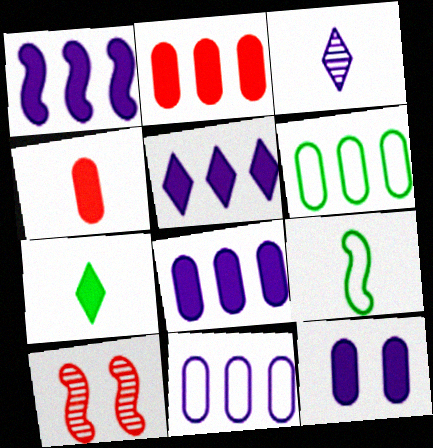[[1, 5, 8], 
[1, 9, 10], 
[3, 4, 9], 
[7, 10, 11]]